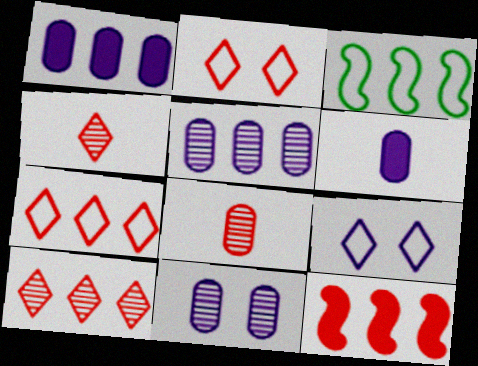[[1, 3, 10], 
[2, 8, 12]]